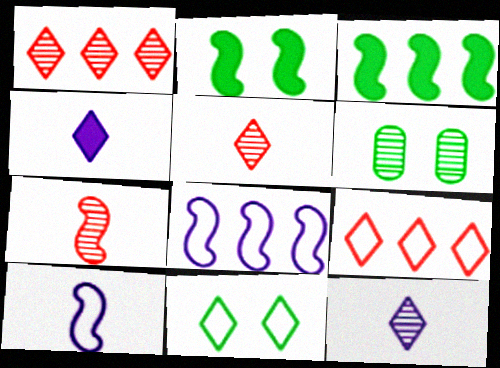[[1, 4, 11], 
[2, 6, 11], 
[2, 7, 8]]